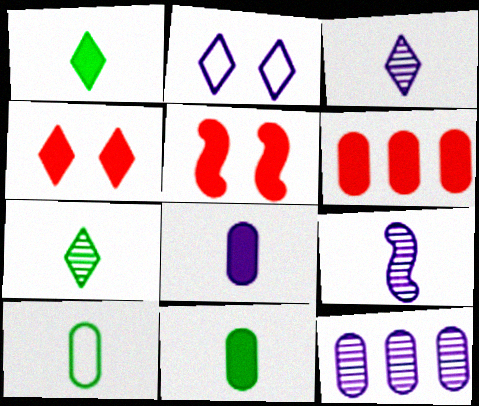[]